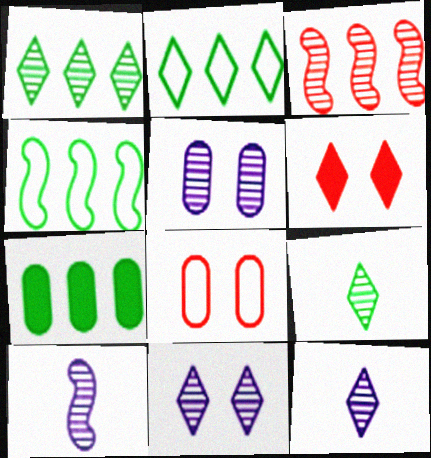[[1, 4, 7], 
[2, 6, 12], 
[3, 5, 9]]